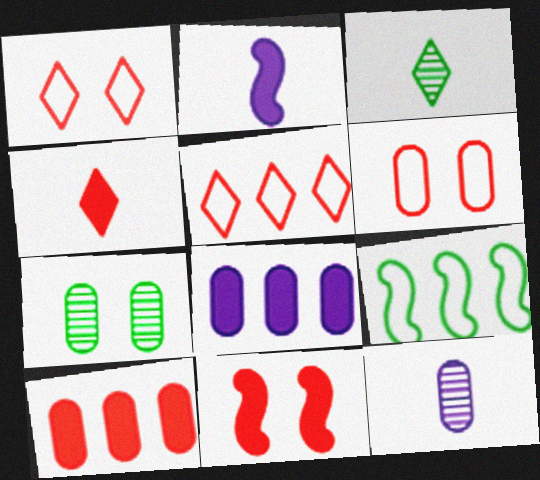[[2, 5, 7], 
[4, 10, 11]]